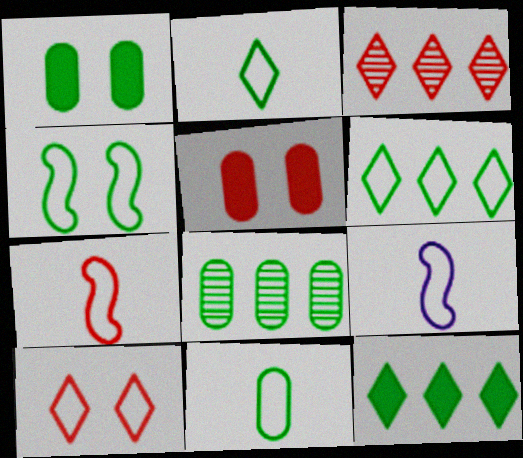[[1, 3, 9], 
[1, 8, 11], 
[3, 5, 7], 
[4, 6, 11]]